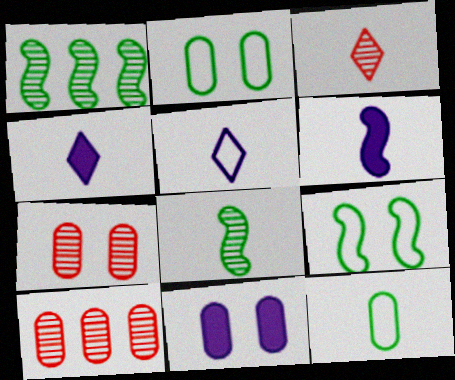[[2, 7, 11], 
[3, 6, 12], 
[4, 9, 10], 
[10, 11, 12]]